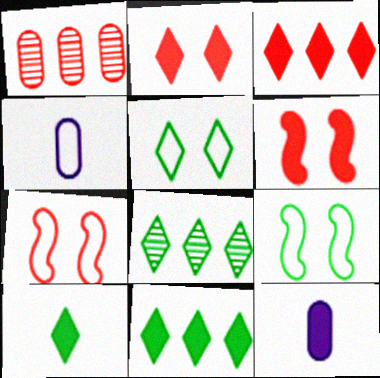[[4, 6, 8], 
[5, 8, 10], 
[6, 11, 12], 
[7, 8, 12]]